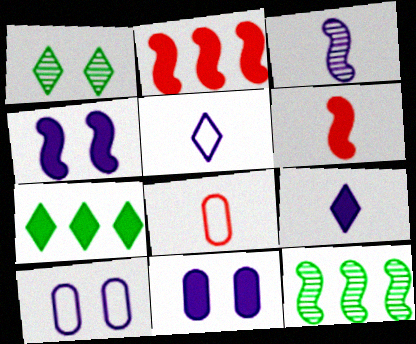[[6, 7, 11]]